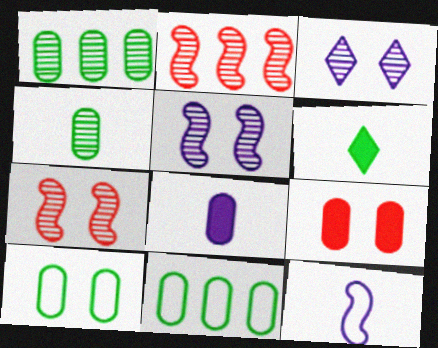[[2, 3, 4]]